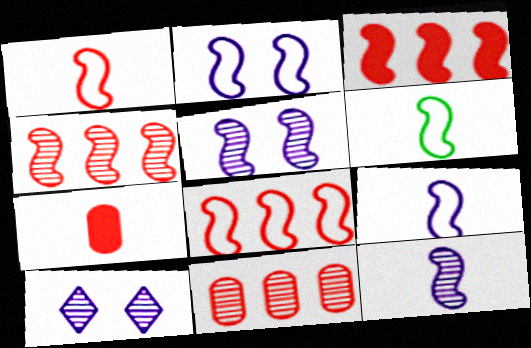[[1, 6, 9], 
[2, 6, 8], 
[3, 4, 8], 
[3, 5, 6]]